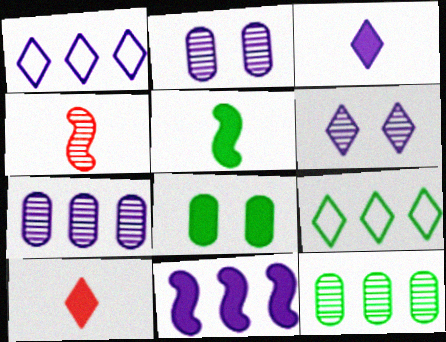[[1, 3, 6], 
[1, 4, 8], 
[1, 7, 11], 
[4, 6, 12], 
[6, 9, 10], 
[8, 10, 11]]